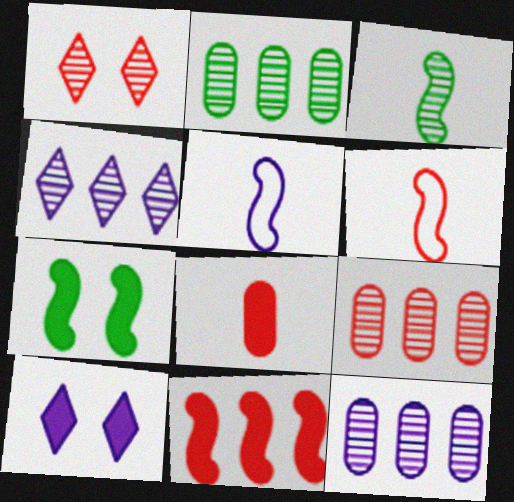[[1, 3, 12], 
[2, 6, 10], 
[2, 9, 12], 
[5, 10, 12]]